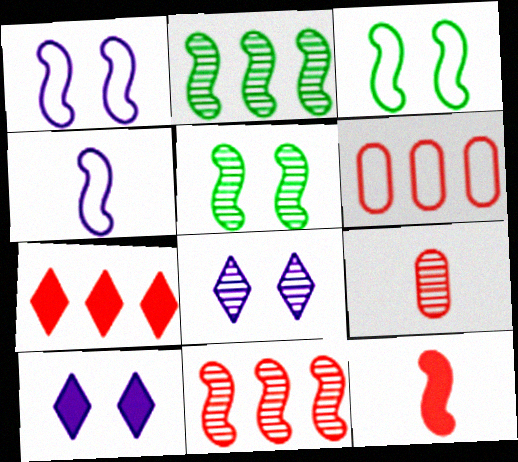[[1, 2, 12], 
[2, 8, 9], 
[6, 7, 11]]